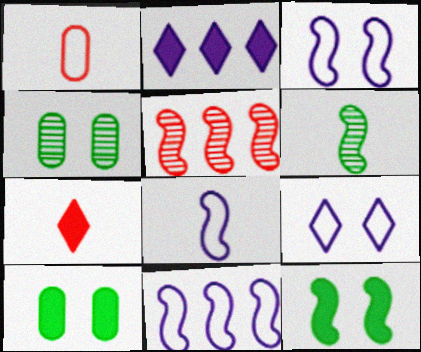[[3, 8, 11], 
[4, 7, 11], 
[5, 8, 12]]